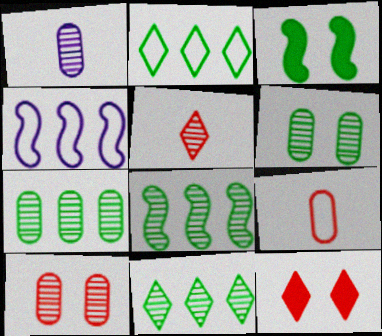[[1, 7, 10], 
[7, 8, 11]]